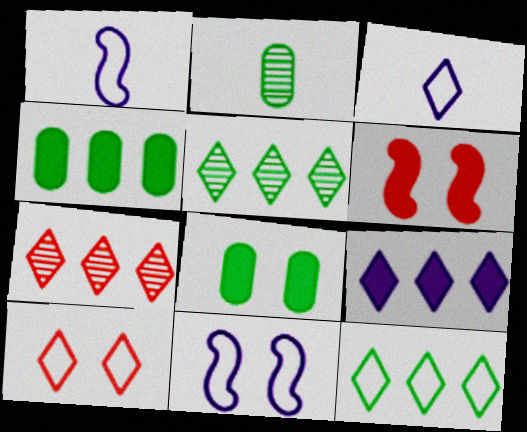[[1, 7, 8], 
[3, 10, 12], 
[7, 9, 12]]